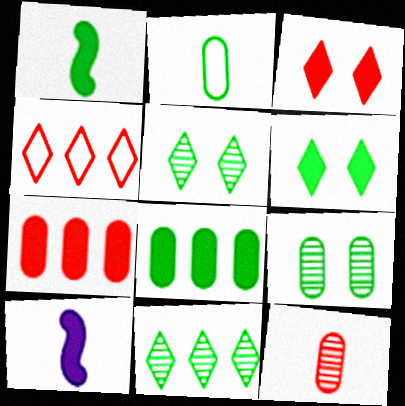[[1, 6, 8], 
[2, 8, 9], 
[3, 8, 10], 
[4, 9, 10], 
[6, 7, 10]]